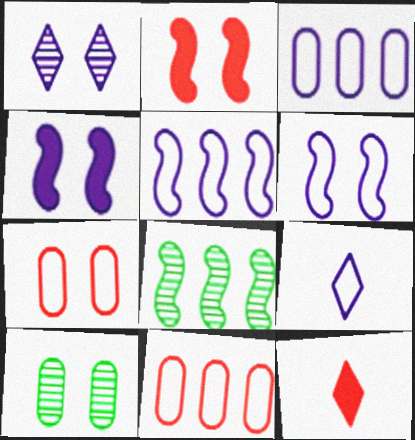[[3, 6, 9], 
[5, 10, 12]]